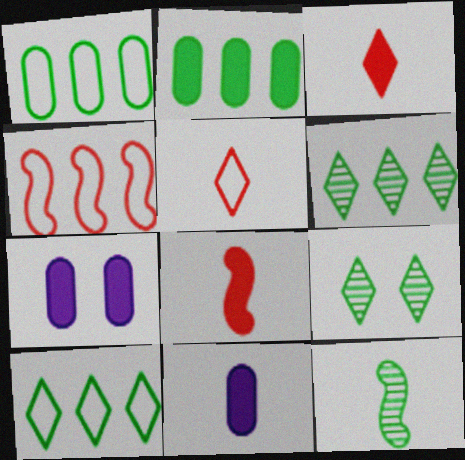[[4, 9, 11], 
[5, 11, 12]]